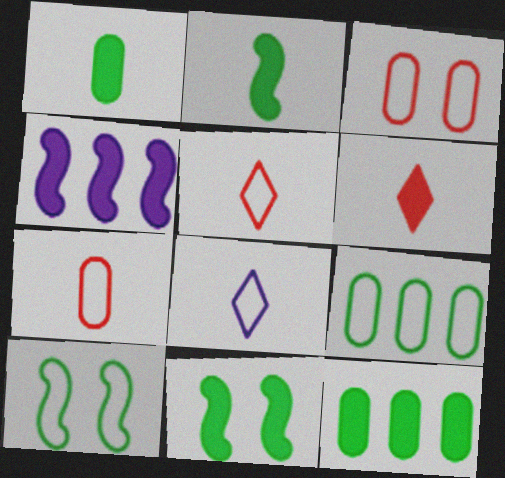[]